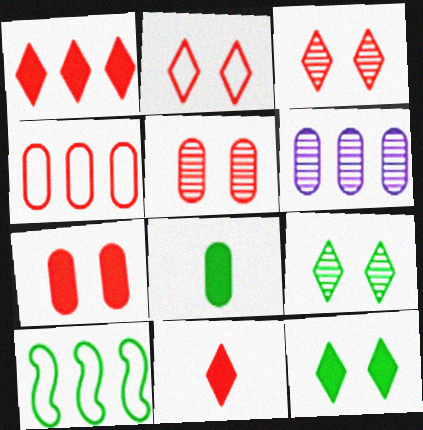[[1, 6, 10], 
[8, 9, 10]]